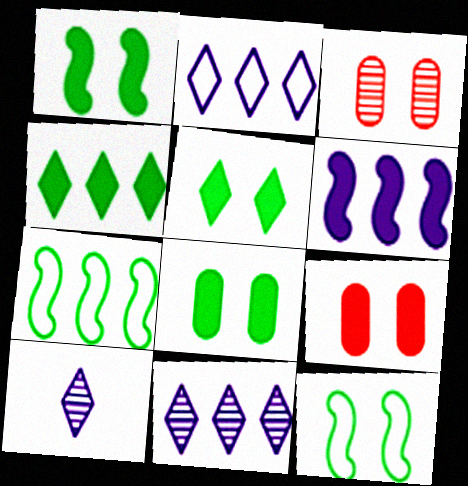[[1, 5, 8], 
[7, 9, 10]]